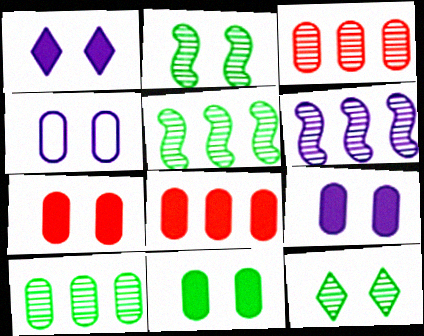[[7, 9, 11]]